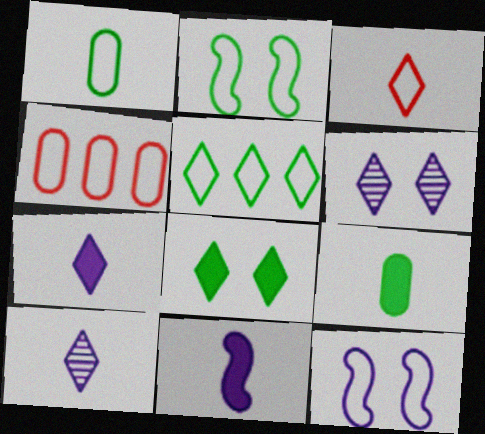[[1, 2, 5]]